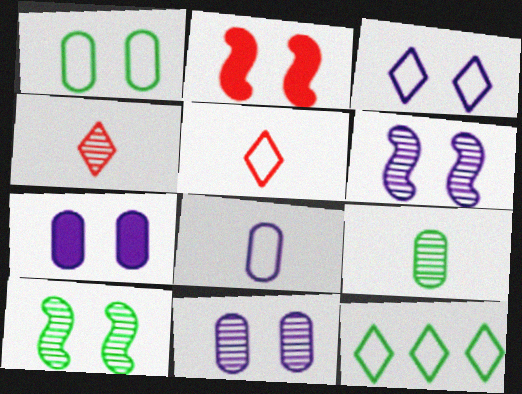[[3, 5, 12], 
[3, 6, 7]]